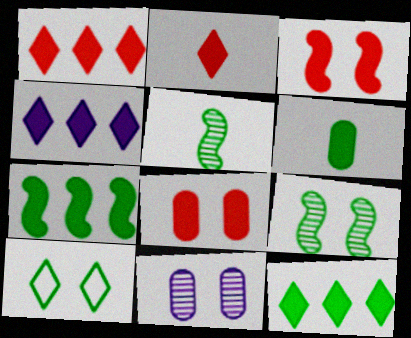[[1, 4, 12], 
[3, 4, 6], 
[3, 10, 11]]